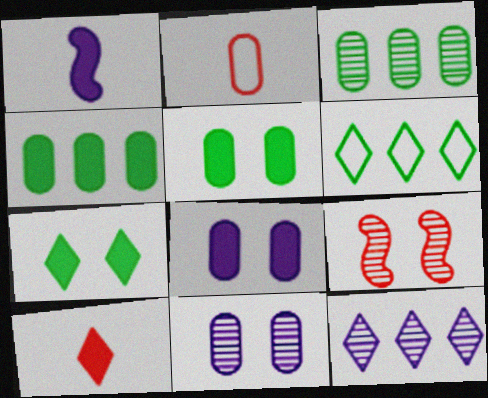[[2, 3, 8], 
[2, 4, 11]]